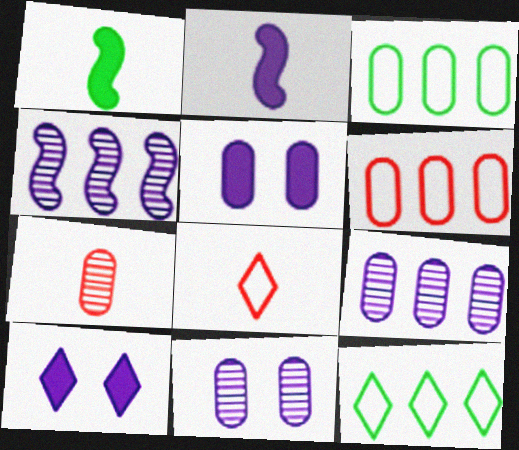[[3, 5, 7]]